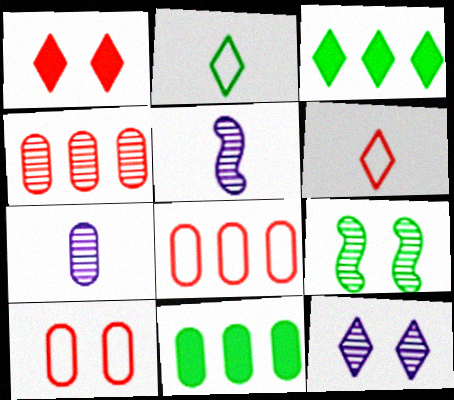[[2, 9, 11], 
[3, 5, 10], 
[3, 6, 12], 
[7, 10, 11]]